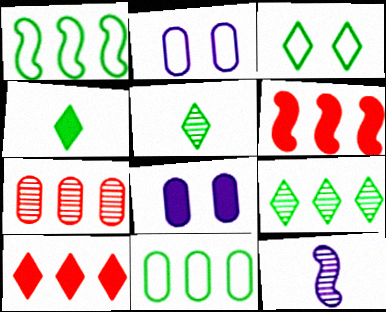[[2, 5, 6], 
[3, 4, 9], 
[4, 6, 8]]